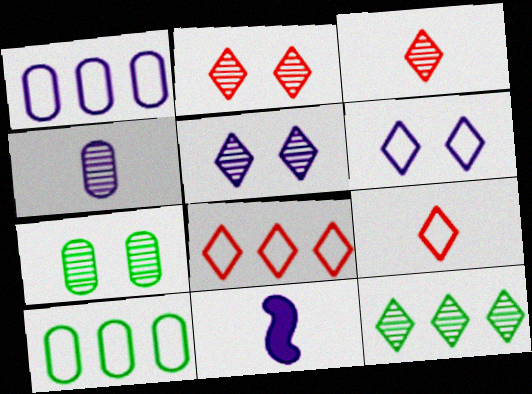[[1, 5, 11], 
[2, 10, 11], 
[3, 5, 12], 
[7, 8, 11]]